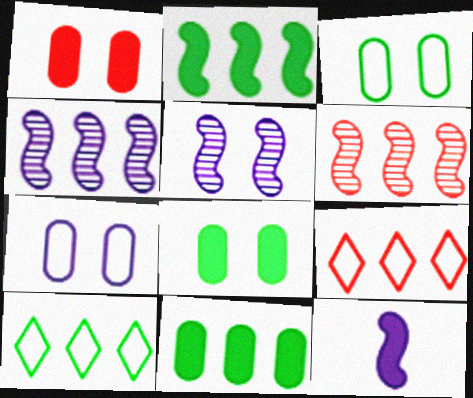[[4, 9, 11]]